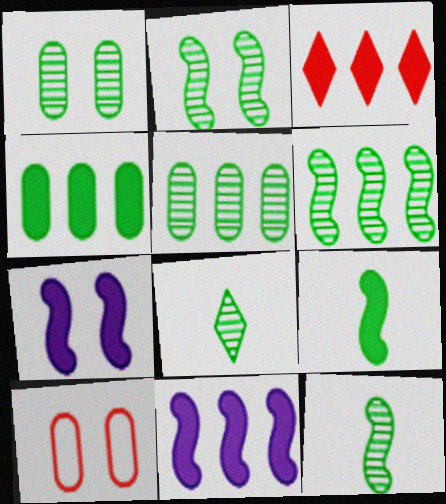[[1, 6, 8], 
[2, 5, 8], 
[2, 6, 12], 
[3, 4, 11], 
[8, 10, 11]]